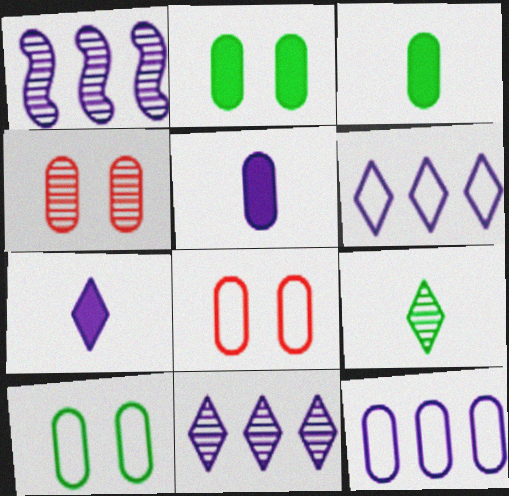[[1, 4, 9], 
[3, 4, 12]]